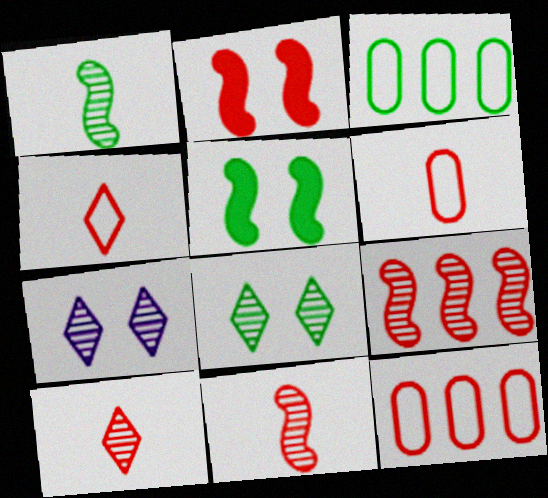[[2, 10, 12]]